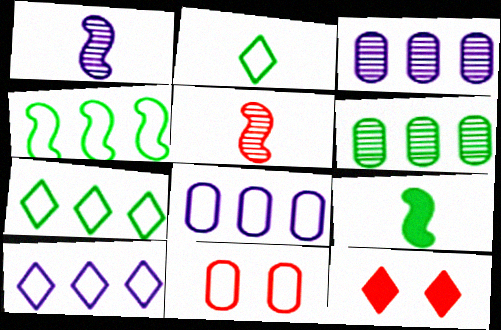[]